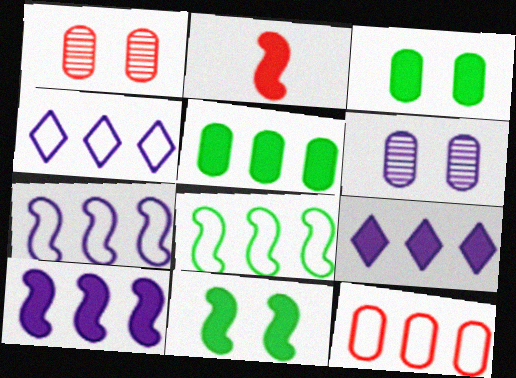[[2, 3, 9], 
[2, 10, 11], 
[4, 8, 12]]